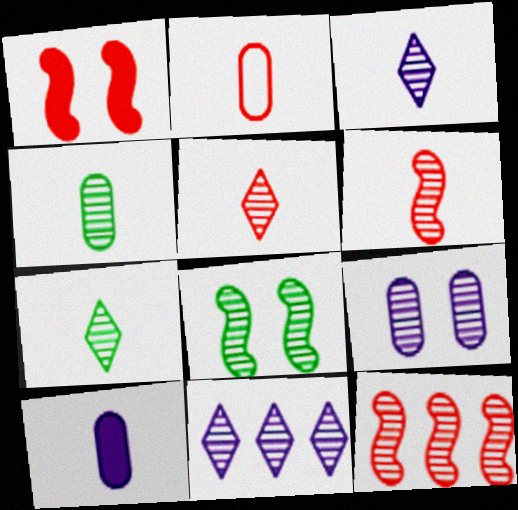[[2, 4, 10], 
[3, 4, 6], 
[3, 5, 7], 
[7, 9, 12]]